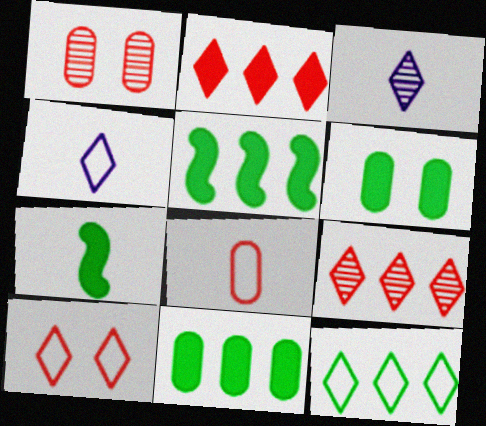[[1, 4, 5], 
[3, 7, 8], 
[4, 10, 12]]